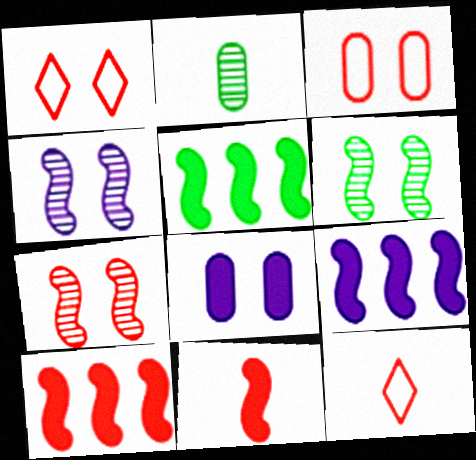[[1, 2, 9], 
[1, 6, 8], 
[4, 6, 7], 
[5, 9, 10]]